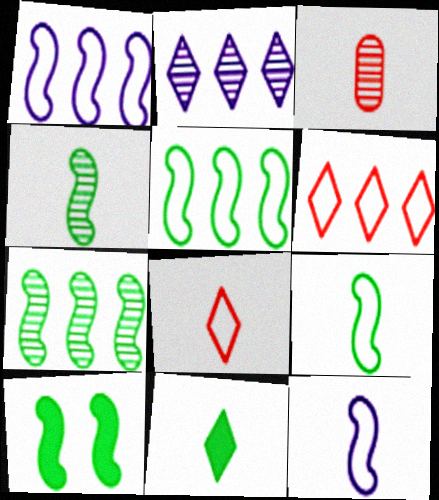[[3, 11, 12], 
[4, 5, 10], 
[7, 9, 10]]